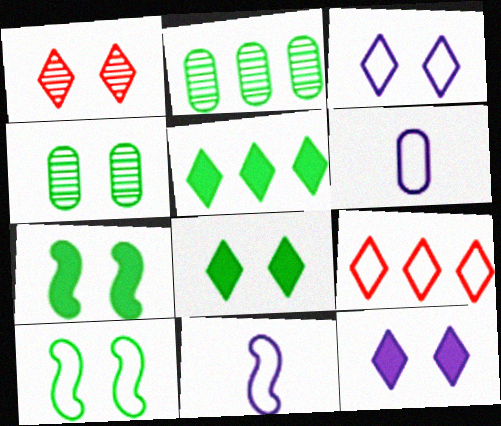[[1, 3, 8], 
[4, 8, 10], 
[6, 9, 10]]